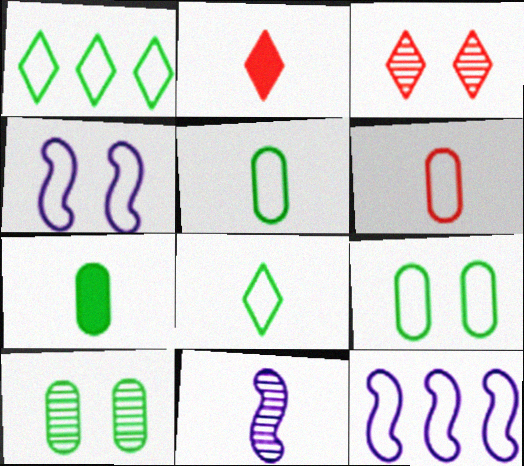[[1, 4, 6], 
[2, 5, 11], 
[2, 10, 12], 
[3, 7, 12]]